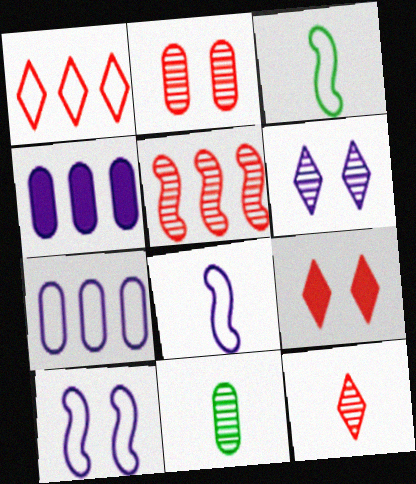[[1, 9, 12], 
[2, 5, 12], 
[4, 6, 8], 
[5, 6, 11]]